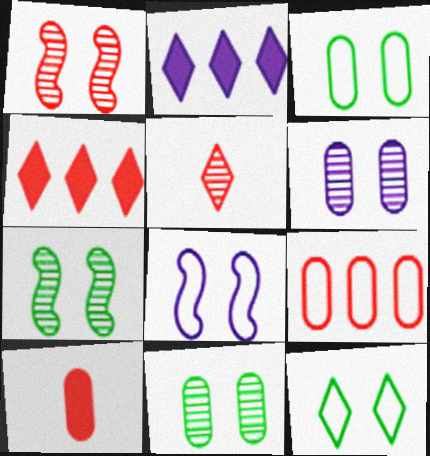[[2, 5, 12]]